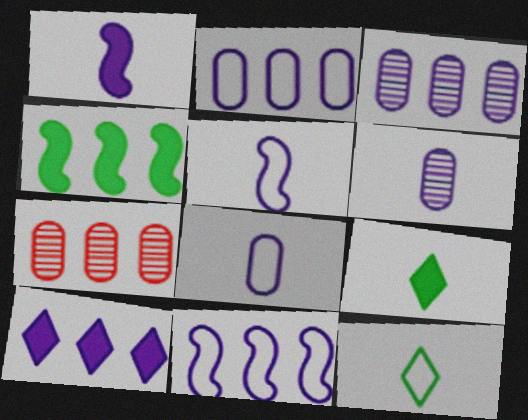[[3, 10, 11]]